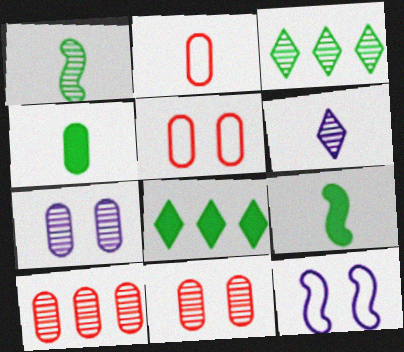[[2, 6, 9]]